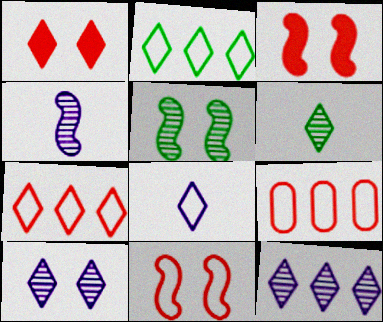[]